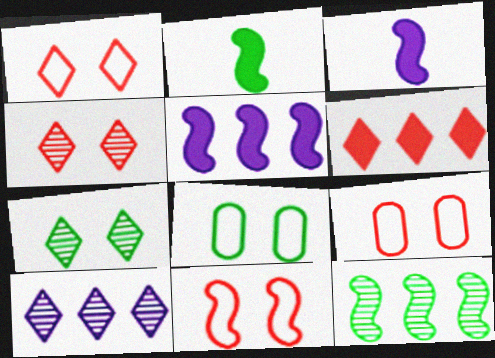[[1, 9, 11], 
[2, 9, 10], 
[3, 11, 12]]